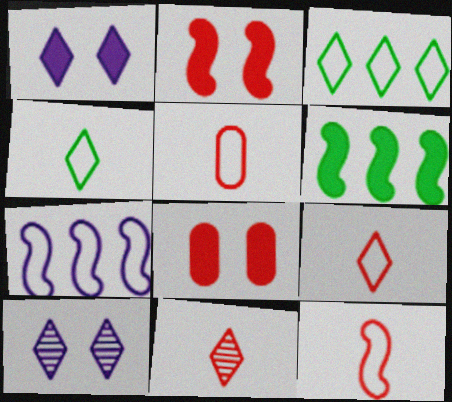[[1, 3, 11], 
[5, 6, 10], 
[5, 9, 12]]